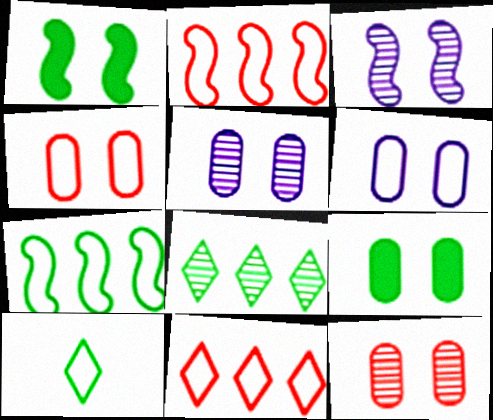[[2, 6, 10], 
[4, 5, 9], 
[6, 9, 12]]